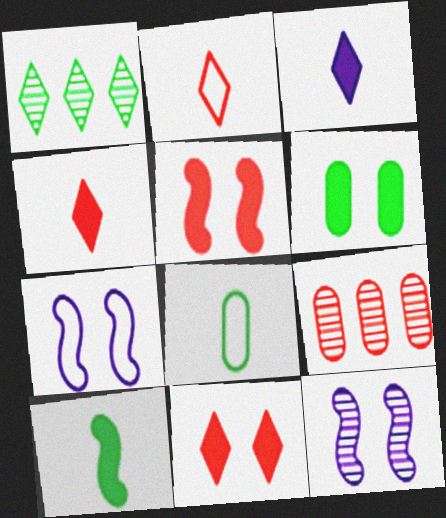[[2, 5, 9]]